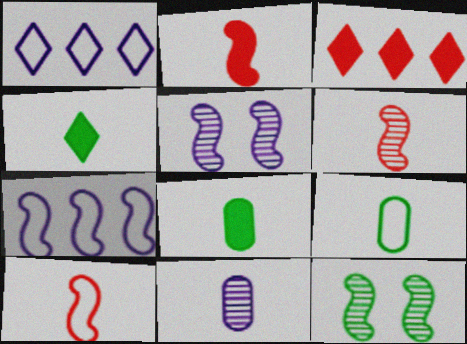[[2, 6, 10], 
[2, 7, 12], 
[3, 5, 9], 
[4, 10, 11]]